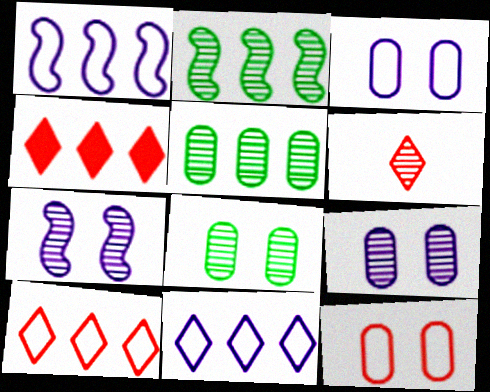[[1, 4, 5], 
[2, 6, 9], 
[5, 6, 7]]